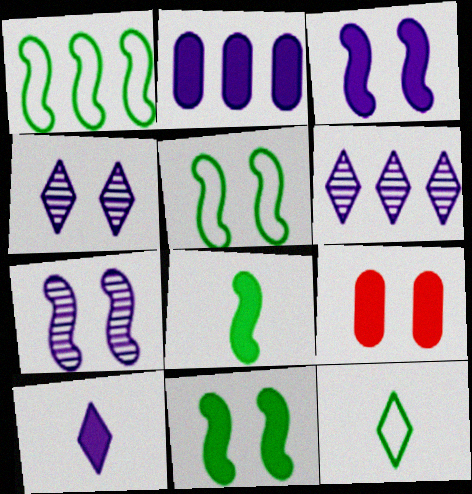[[2, 3, 10], 
[4, 5, 9]]